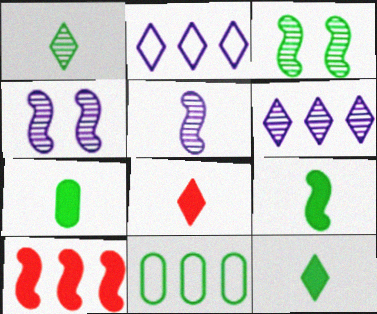[[3, 11, 12], 
[4, 8, 11], 
[6, 10, 11], 
[7, 9, 12]]